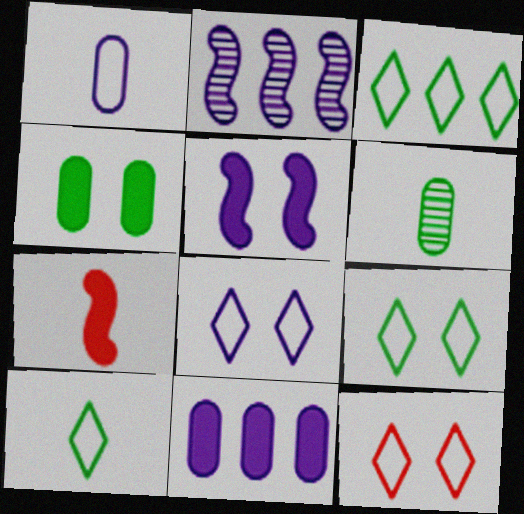[[3, 9, 10], 
[8, 9, 12]]